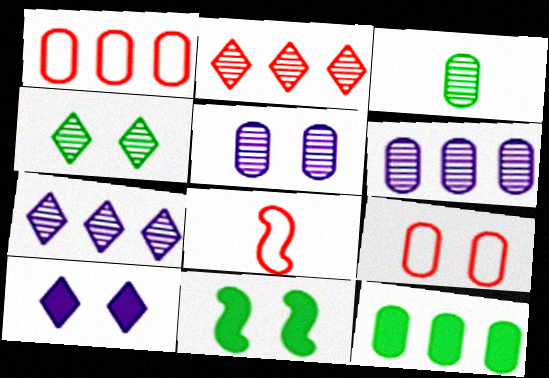[[1, 6, 12]]